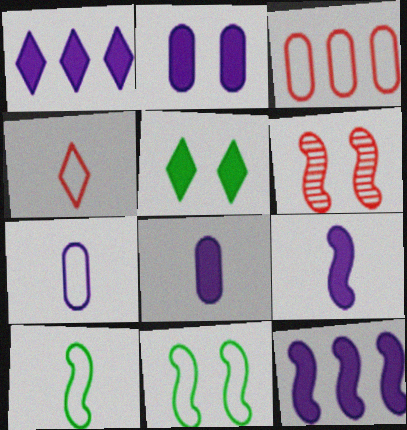[[1, 2, 9], 
[4, 7, 10], 
[6, 10, 12]]